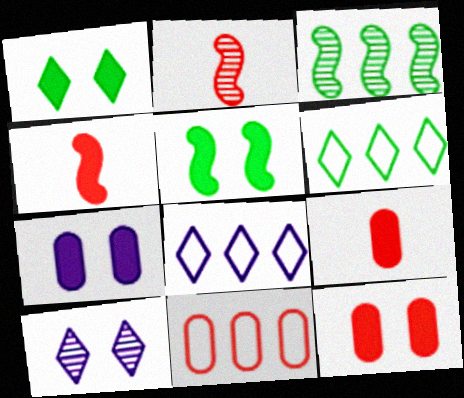[[2, 6, 7]]